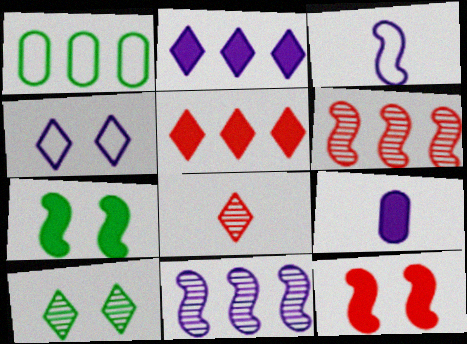[[1, 2, 6], 
[1, 5, 11], 
[3, 6, 7], 
[4, 9, 11], 
[5, 7, 9]]